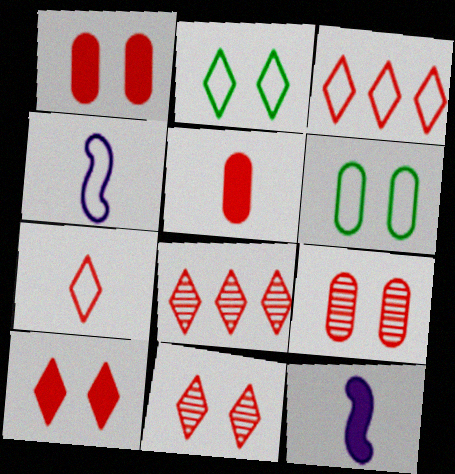[[3, 4, 6], 
[6, 8, 12], 
[7, 8, 10]]